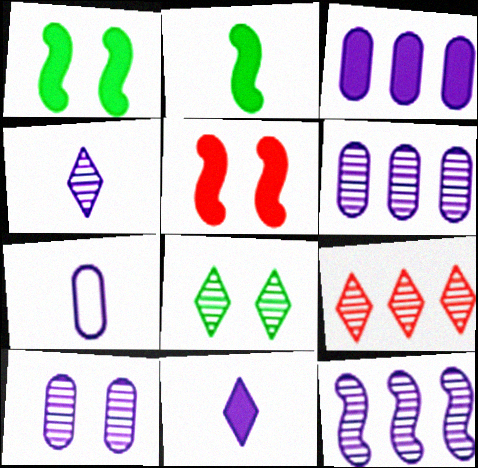[[1, 7, 9], 
[3, 7, 10], 
[4, 8, 9], 
[4, 10, 12]]